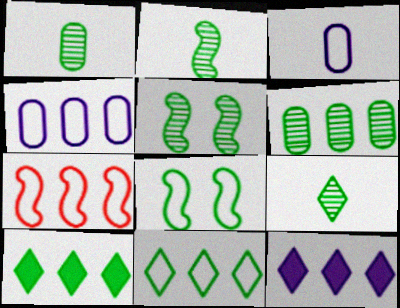[[1, 2, 9], 
[1, 8, 10], 
[4, 7, 11], 
[5, 6, 9], 
[6, 7, 12]]